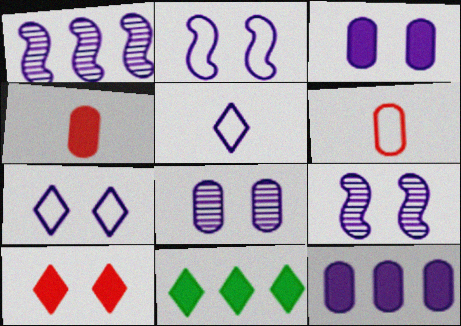[[1, 3, 5], 
[3, 7, 9], 
[5, 9, 12], 
[6, 9, 11]]